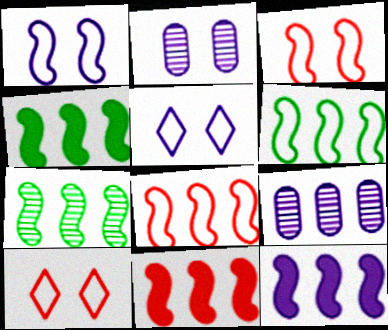[[4, 6, 7], 
[4, 11, 12], 
[7, 8, 12]]